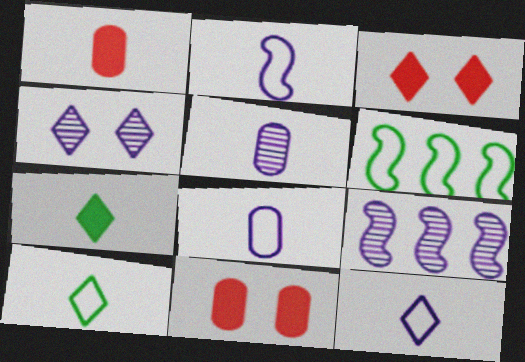[[1, 4, 6], 
[2, 8, 12], 
[3, 5, 6], 
[4, 5, 9], 
[9, 10, 11]]